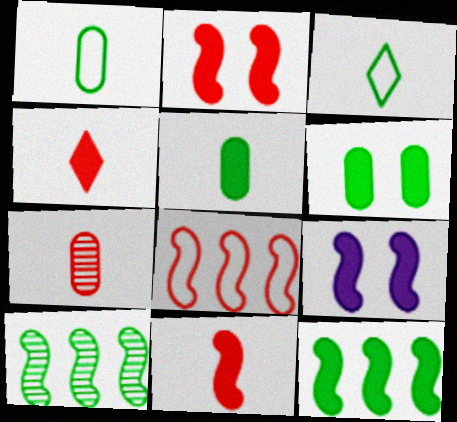[[3, 6, 10], 
[9, 11, 12]]